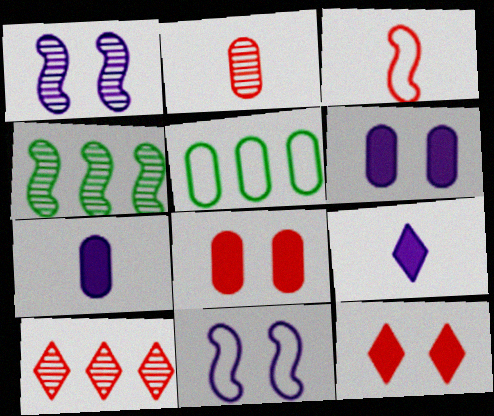[[2, 5, 6], 
[3, 8, 10]]